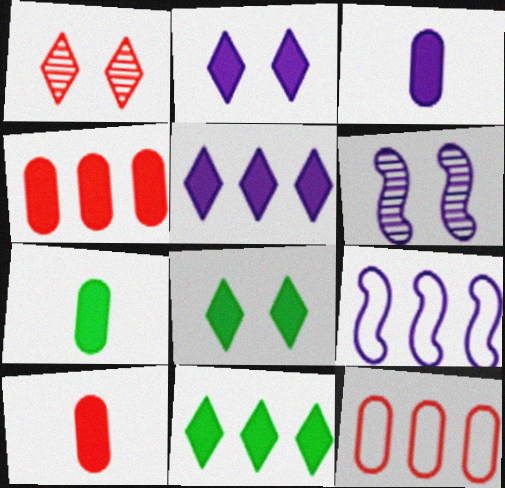[[1, 7, 9], 
[3, 7, 10]]